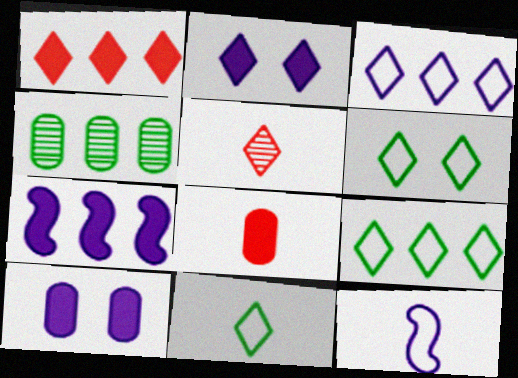[[2, 5, 9], 
[6, 9, 11]]